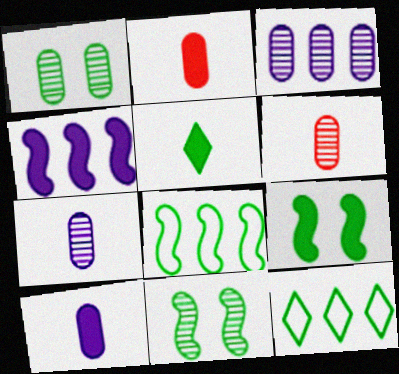[[1, 3, 6], 
[1, 5, 8]]